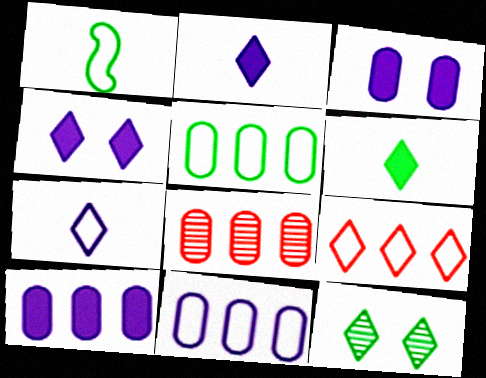[[1, 4, 8], 
[2, 9, 12], 
[5, 8, 10]]